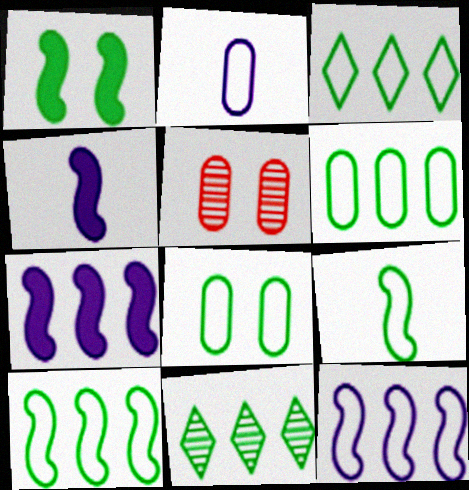[[3, 4, 5], 
[3, 6, 10], 
[3, 8, 9]]